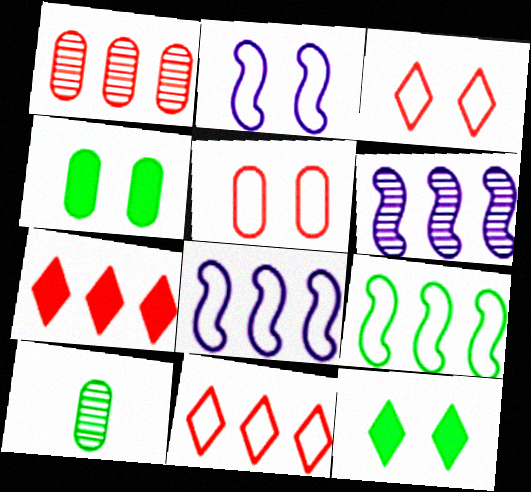[[2, 7, 10], 
[9, 10, 12]]